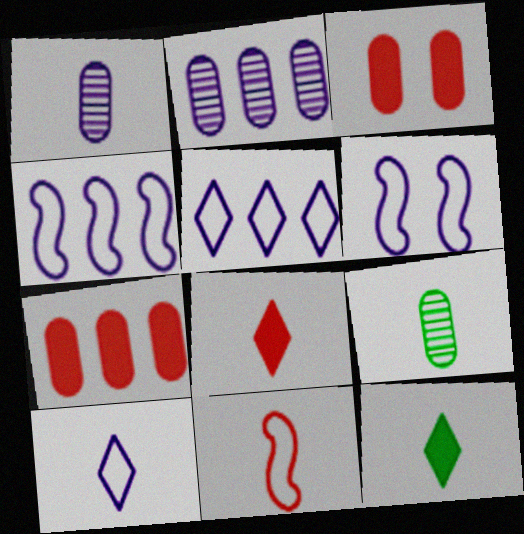[[1, 11, 12]]